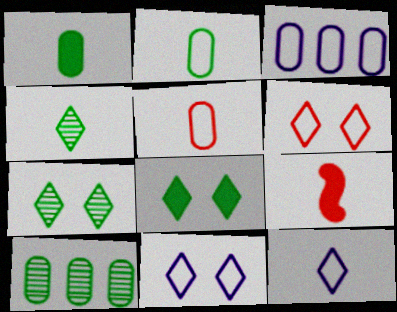[[3, 7, 9], 
[9, 10, 11]]